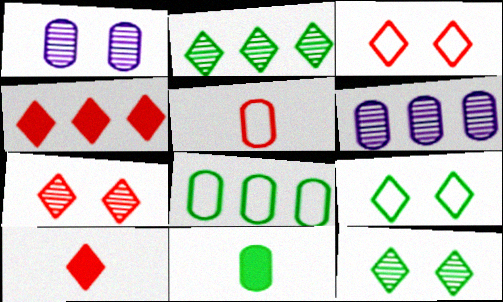[]